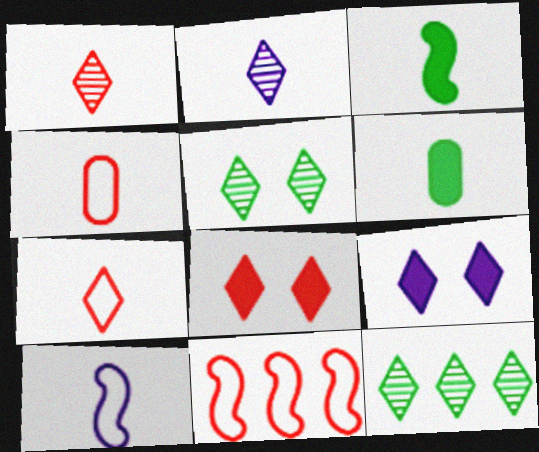[[1, 6, 10], 
[2, 3, 4], 
[7, 9, 12]]